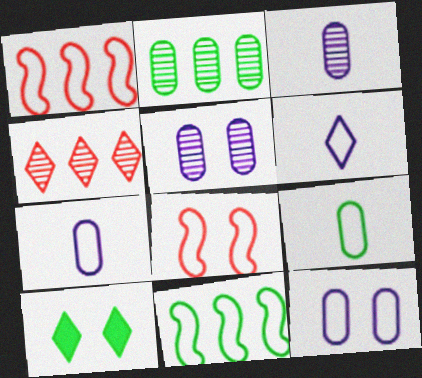[[1, 3, 10], 
[4, 6, 10], 
[5, 8, 10]]